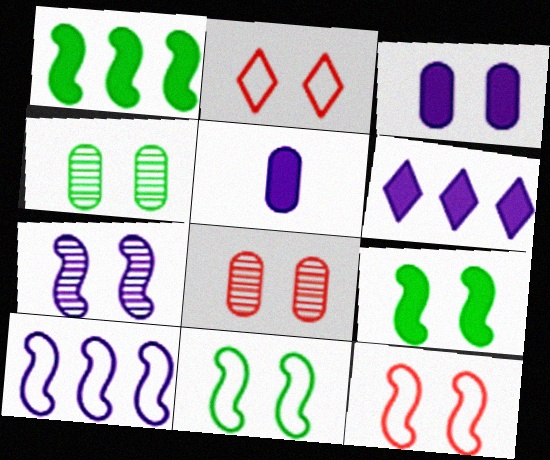[[7, 9, 12]]